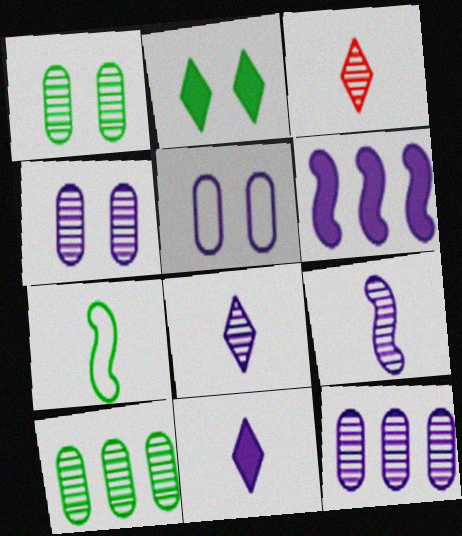[[2, 7, 10], 
[5, 6, 8]]